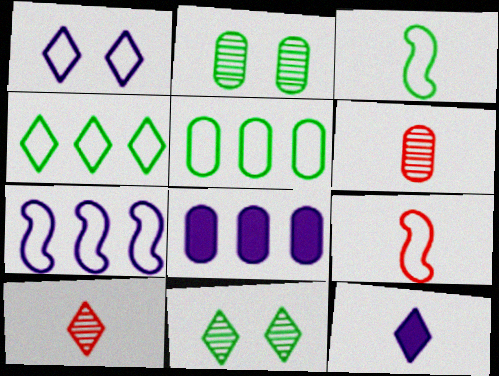[[1, 5, 9], 
[3, 6, 12], 
[8, 9, 11]]